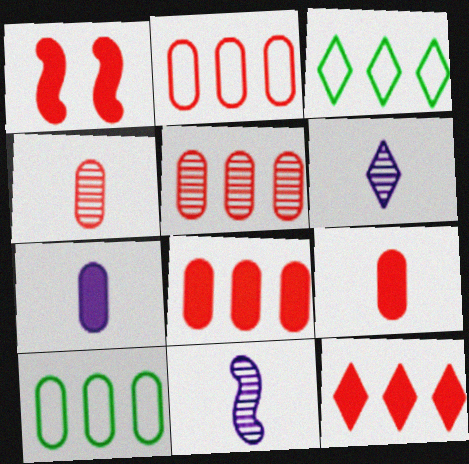[[1, 6, 10], 
[1, 9, 12], 
[2, 5, 8]]